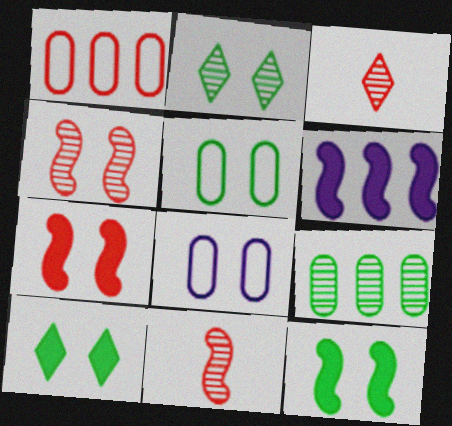[[1, 3, 7], 
[2, 5, 12], 
[2, 7, 8], 
[3, 5, 6], 
[4, 8, 10]]